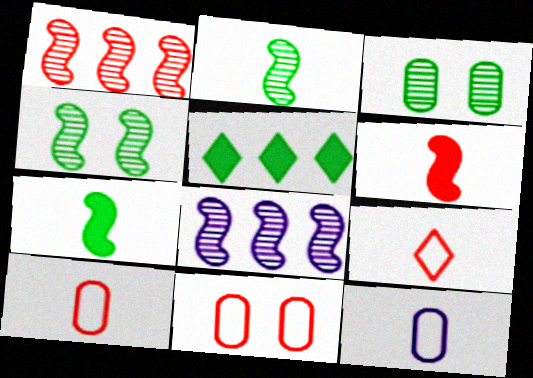[]